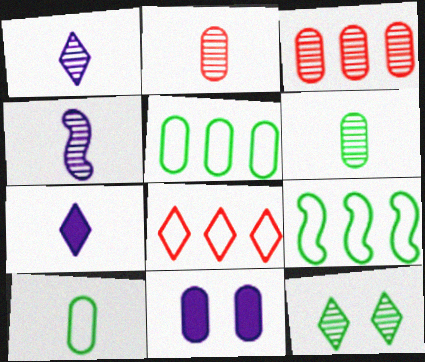[[2, 5, 11], 
[3, 4, 12], 
[3, 10, 11], 
[7, 8, 12]]